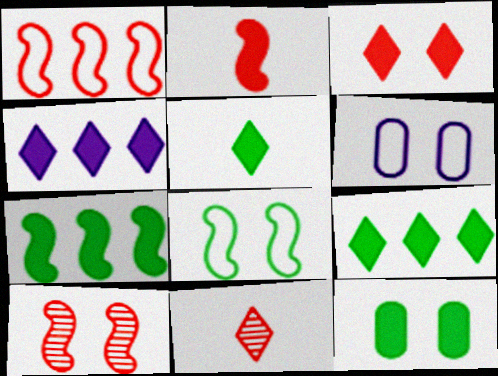[[1, 2, 10], 
[2, 4, 12], 
[3, 4, 5], 
[5, 7, 12], 
[6, 7, 11]]